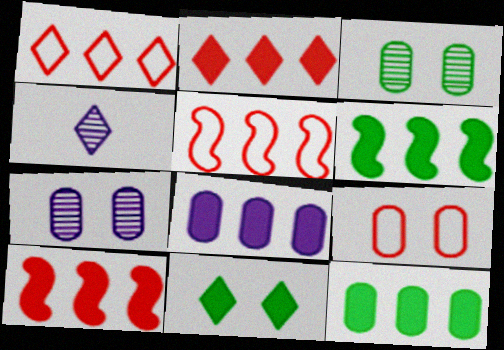[[1, 4, 11], 
[2, 6, 8], 
[4, 6, 9]]